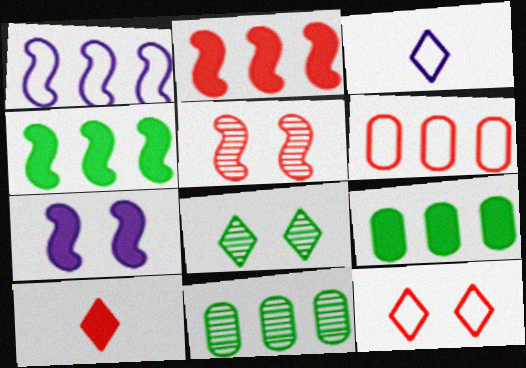[[3, 5, 9], 
[5, 6, 10], 
[7, 9, 10]]